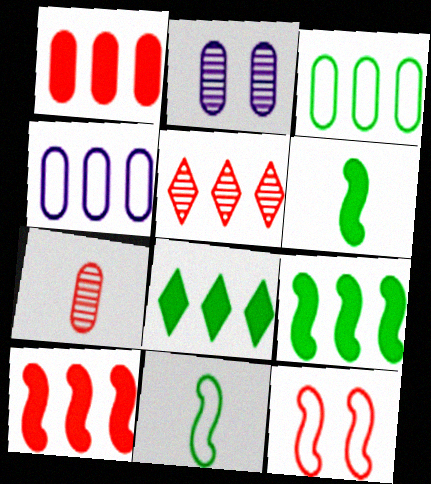[[4, 5, 9]]